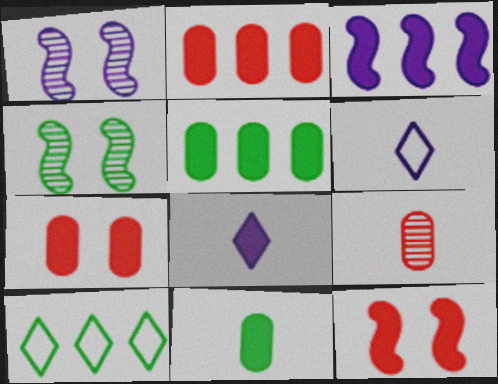[[2, 4, 6], 
[4, 10, 11], 
[5, 8, 12]]